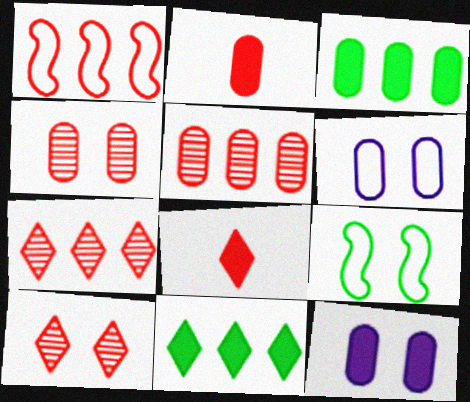[[1, 2, 10], 
[1, 4, 8], 
[2, 3, 12], 
[9, 10, 12]]